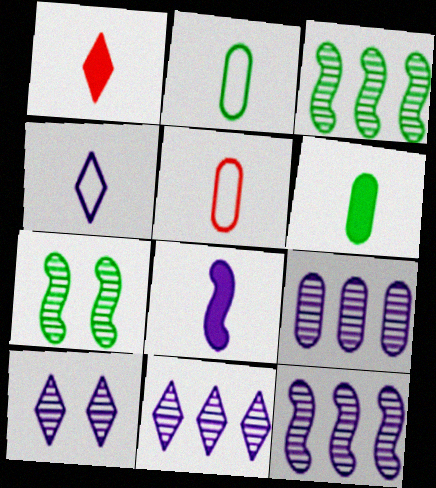[[1, 6, 8], 
[9, 11, 12]]